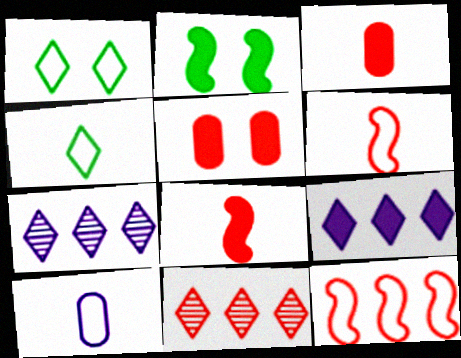[[1, 10, 12], 
[2, 3, 9], 
[2, 10, 11], 
[4, 6, 10], 
[5, 6, 11]]